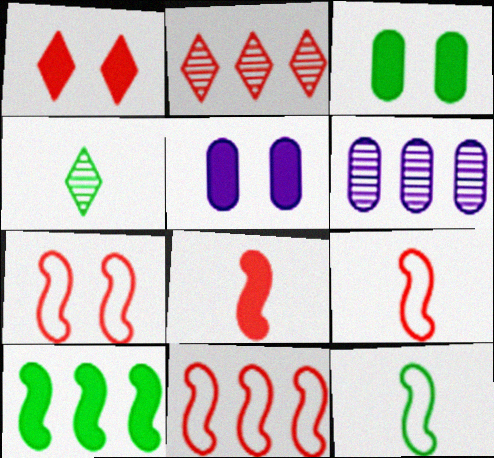[[1, 6, 12], 
[2, 5, 12], 
[4, 5, 11], 
[7, 9, 11]]